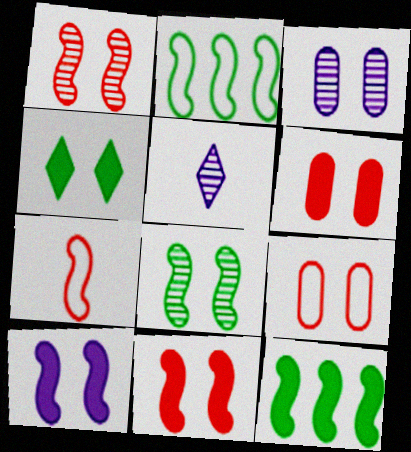[[2, 5, 6], 
[4, 6, 10], 
[5, 9, 12]]